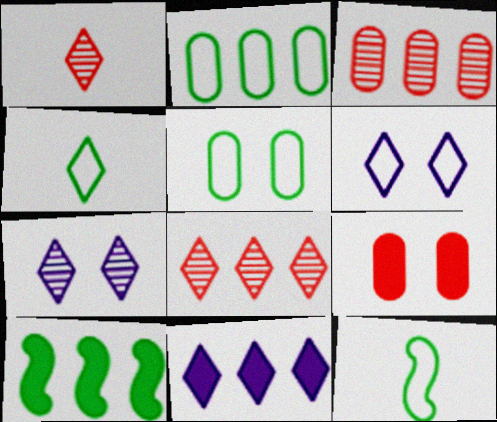[]